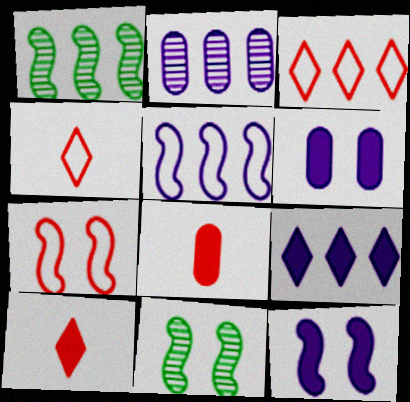[[1, 4, 6], 
[2, 5, 9], 
[7, 11, 12]]